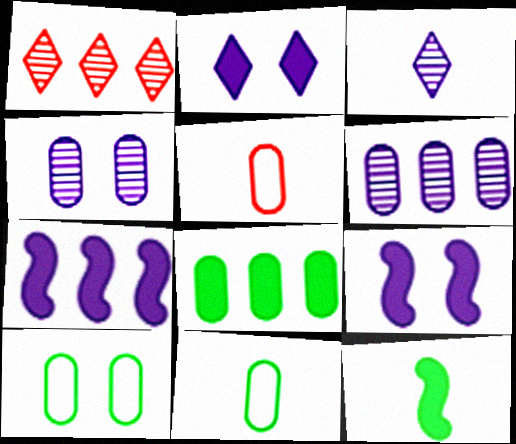[[1, 9, 11], 
[3, 5, 12], 
[4, 5, 8]]